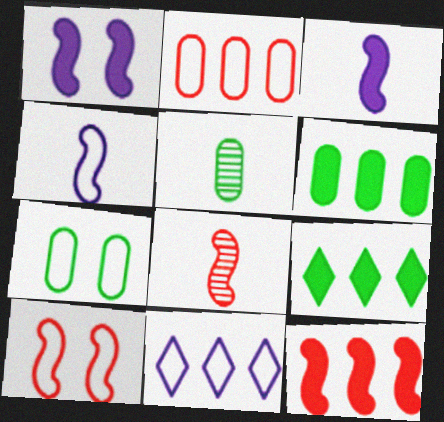[[5, 6, 7], 
[8, 10, 12]]